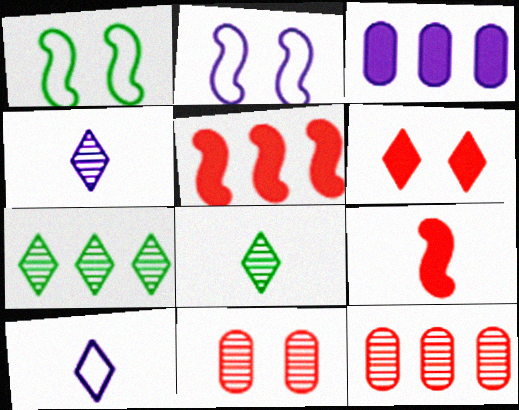[[2, 3, 4], 
[6, 7, 10]]